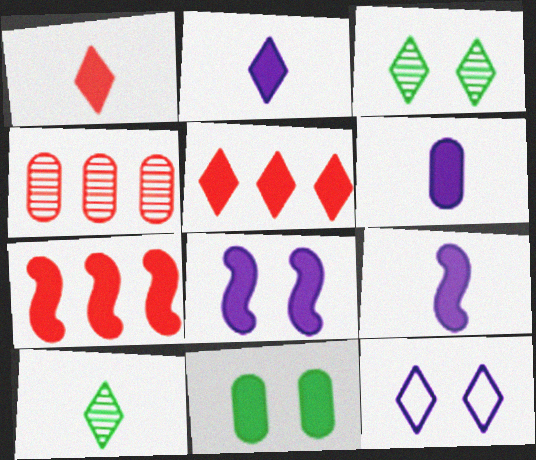[[2, 6, 9], 
[2, 7, 11], 
[5, 9, 11], 
[5, 10, 12]]